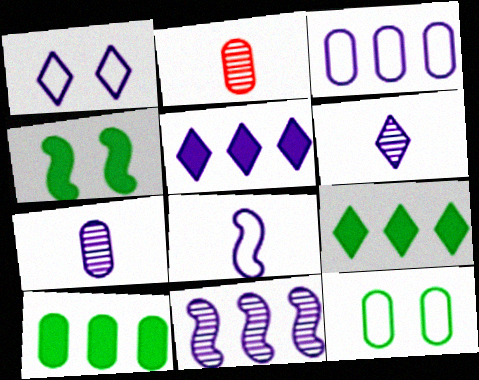[[1, 3, 8], 
[1, 5, 6], 
[3, 5, 11]]